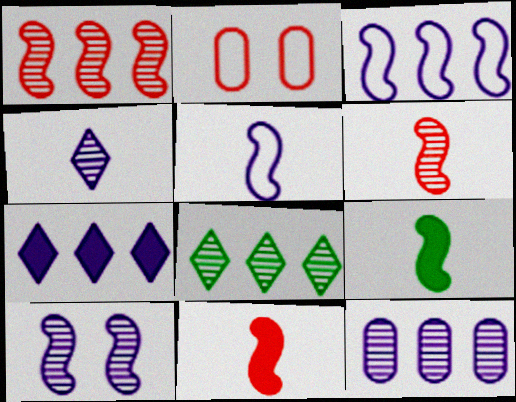[[1, 8, 12], 
[3, 7, 12], 
[4, 10, 12], 
[5, 6, 9]]